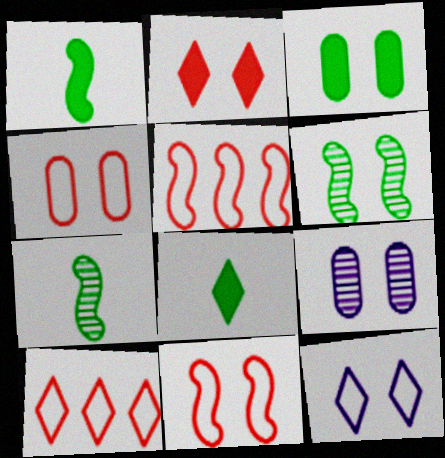[[1, 9, 10], 
[3, 4, 9], 
[5, 8, 9]]